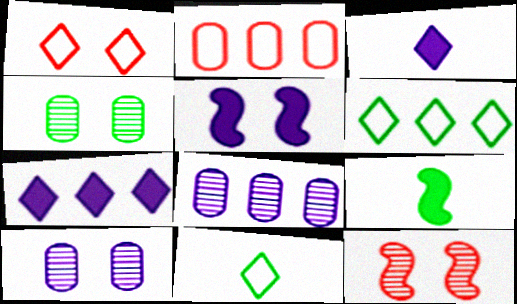[[1, 4, 5], 
[1, 8, 9], 
[4, 6, 9]]